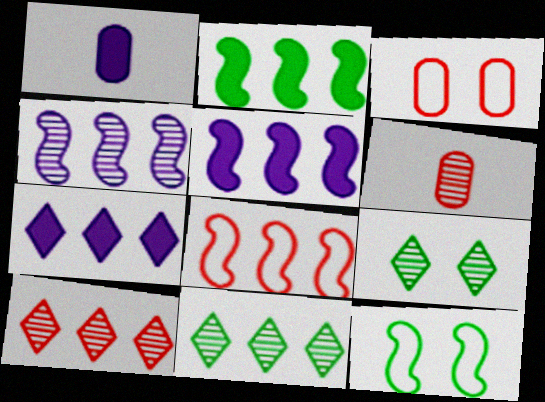[[1, 8, 9], 
[1, 10, 12], 
[2, 4, 8], 
[4, 6, 9], 
[6, 7, 12]]